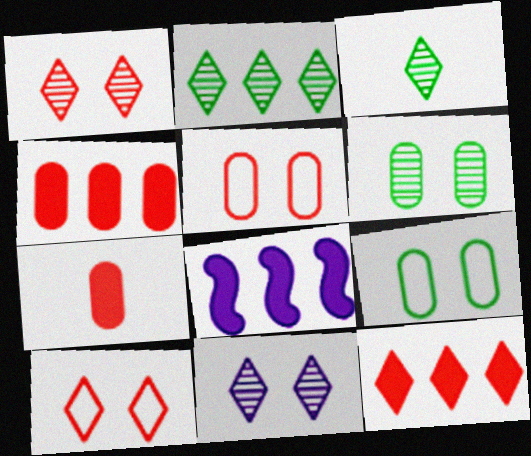[[3, 5, 8]]